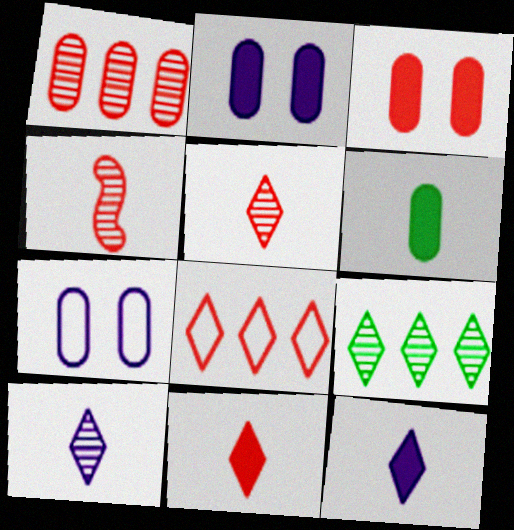[[1, 6, 7], 
[3, 4, 8]]